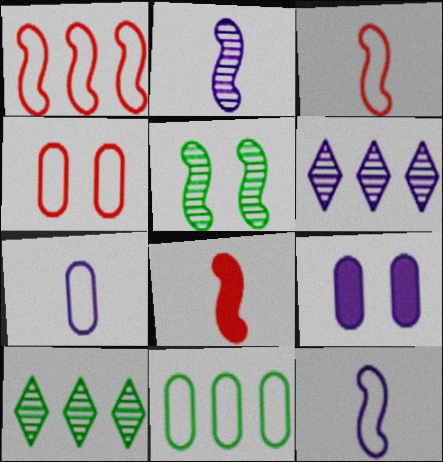[[3, 9, 10], 
[4, 7, 11], 
[6, 9, 12]]